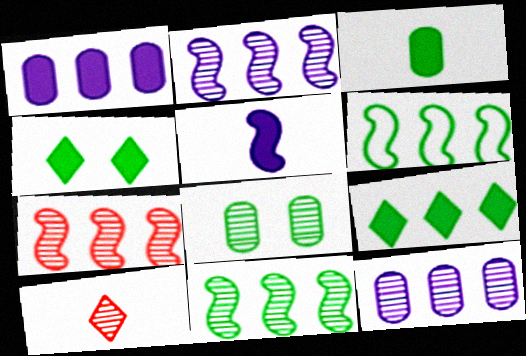[[2, 7, 11], 
[2, 8, 10]]